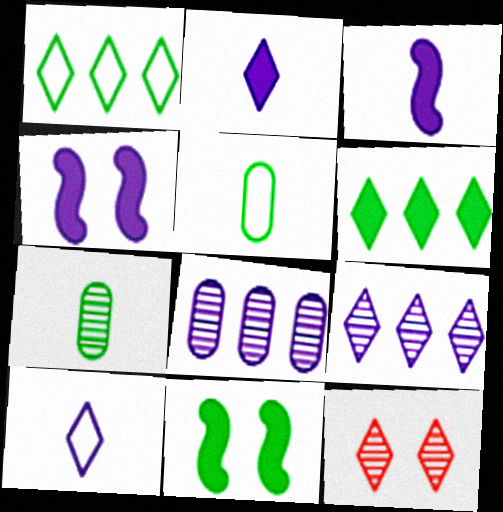[[1, 2, 12], 
[1, 7, 11], 
[4, 8, 10], 
[6, 10, 12]]